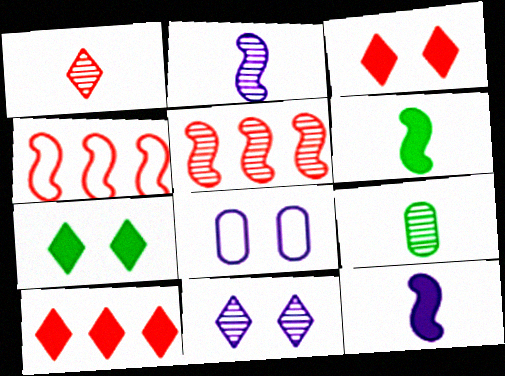[[1, 2, 9], 
[5, 9, 11]]